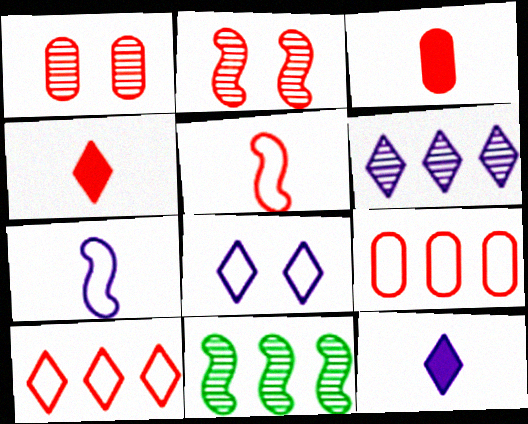[[1, 3, 9], 
[2, 3, 10], 
[2, 4, 9], 
[3, 8, 11], 
[6, 8, 12]]